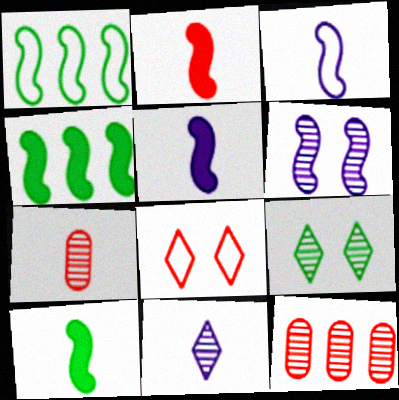[[1, 2, 6], 
[2, 5, 10], 
[2, 8, 12]]